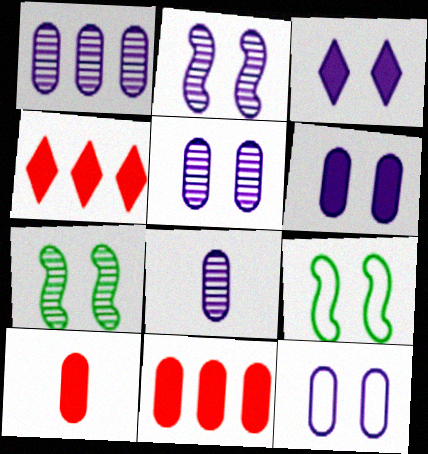[[1, 5, 8], 
[2, 3, 12], 
[4, 8, 9], 
[5, 6, 12]]